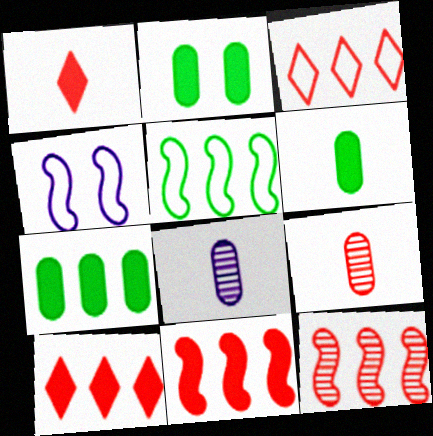[[2, 6, 7]]